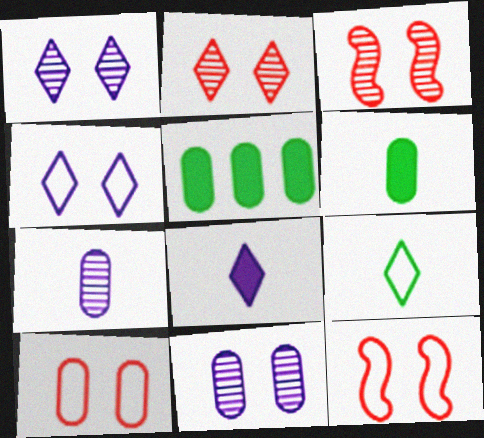[[5, 7, 10]]